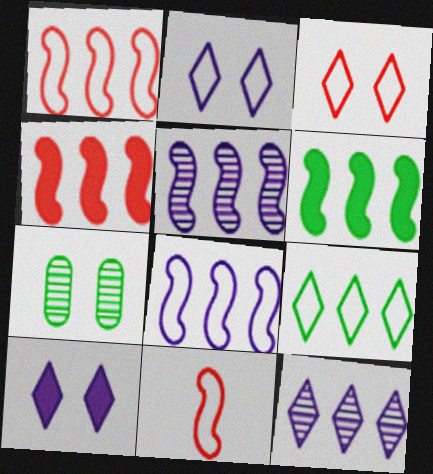[[1, 5, 6]]